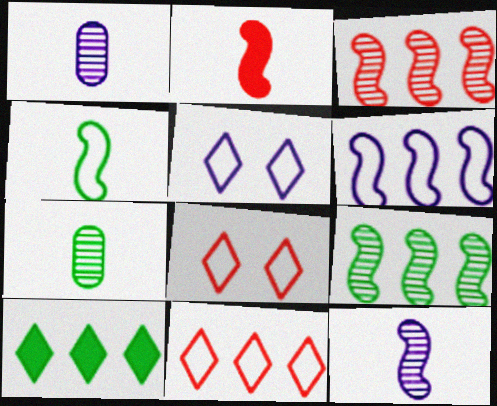[[2, 4, 12]]